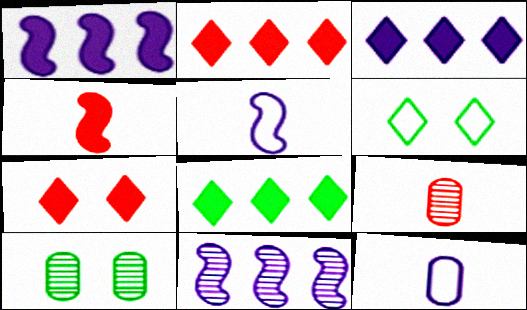[[1, 6, 9], 
[2, 3, 8], 
[2, 5, 10]]